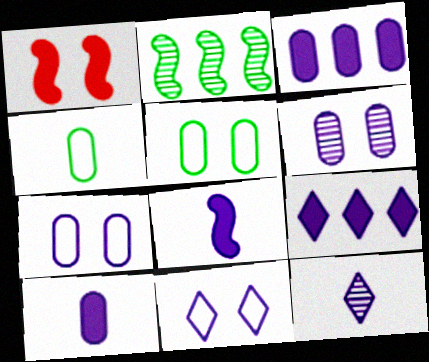[[9, 11, 12]]